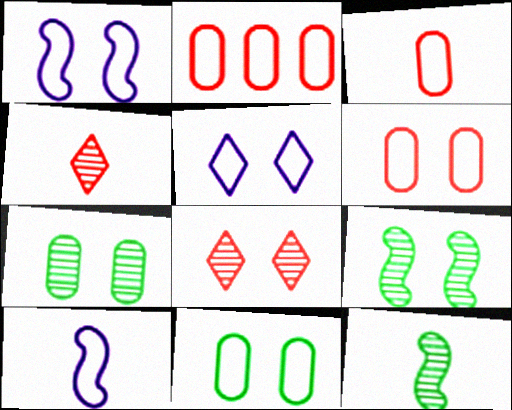[[2, 3, 6]]